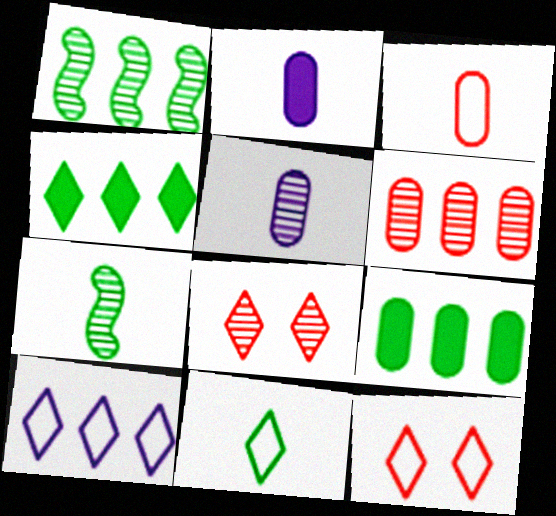[[1, 2, 12], 
[1, 5, 8], 
[10, 11, 12]]